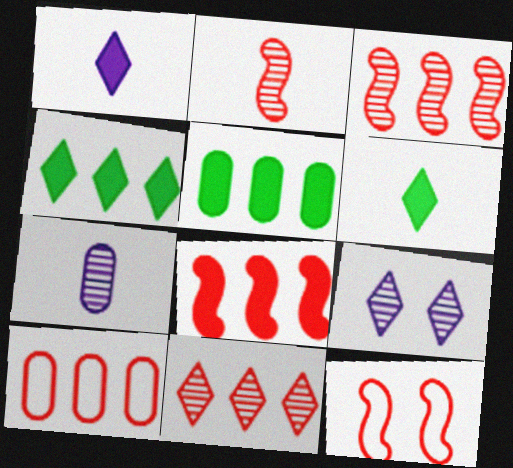[[2, 8, 12], 
[4, 7, 12], 
[8, 10, 11]]